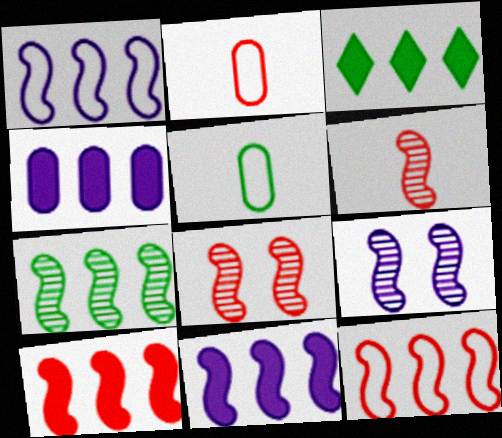[[1, 7, 10], 
[2, 3, 9], 
[3, 4, 10], 
[6, 7, 9], 
[7, 11, 12]]